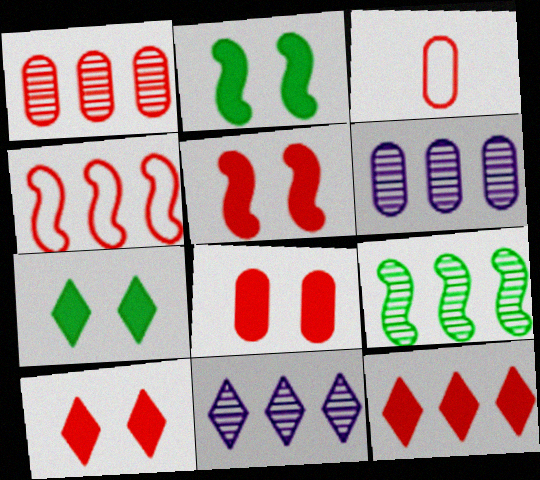[[1, 3, 8], 
[1, 4, 12], 
[1, 9, 11], 
[2, 3, 11], 
[5, 8, 10]]